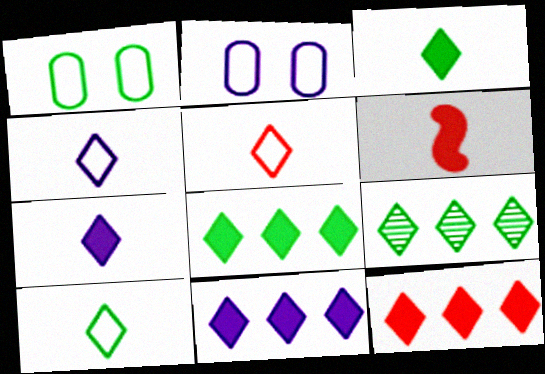[[2, 6, 9], 
[4, 5, 10], 
[8, 11, 12]]